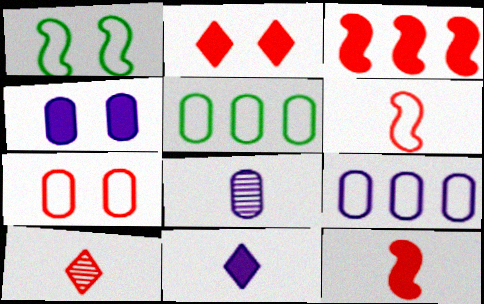[[3, 7, 10], 
[4, 8, 9]]